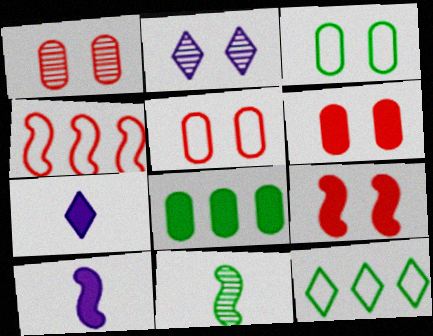[[1, 5, 6], 
[1, 10, 12], 
[2, 3, 9], 
[7, 8, 9]]